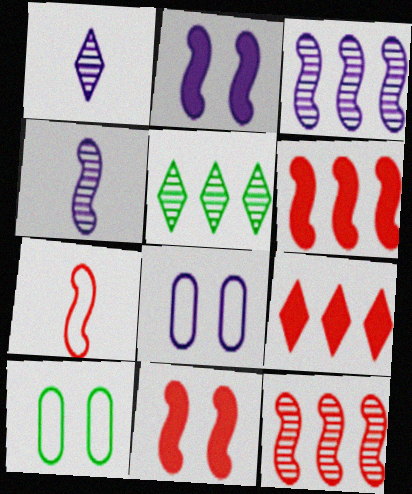[[1, 6, 10], 
[4, 9, 10], 
[7, 11, 12]]